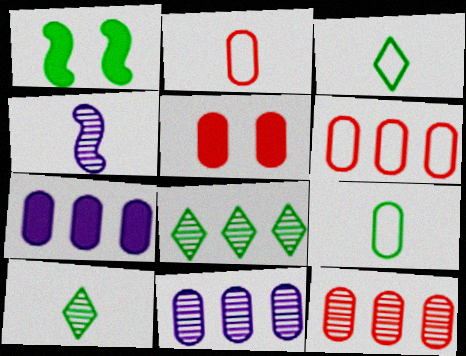[[1, 8, 9], 
[2, 5, 12], 
[5, 9, 11]]